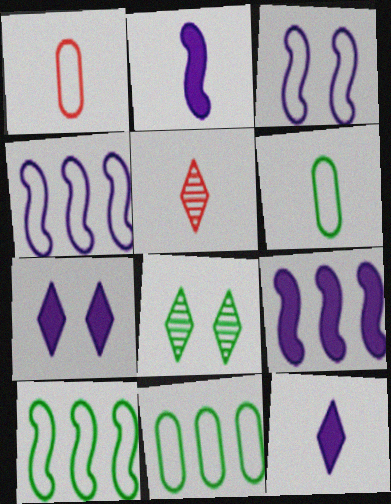[[1, 8, 9], 
[2, 5, 6]]